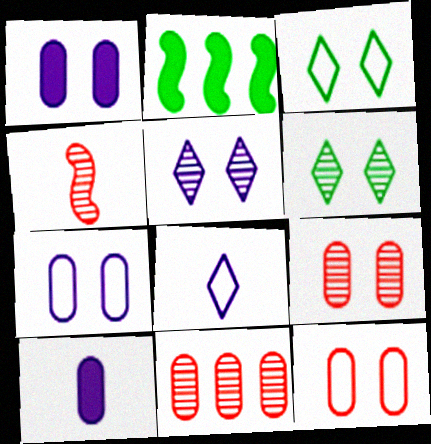[[2, 8, 9]]